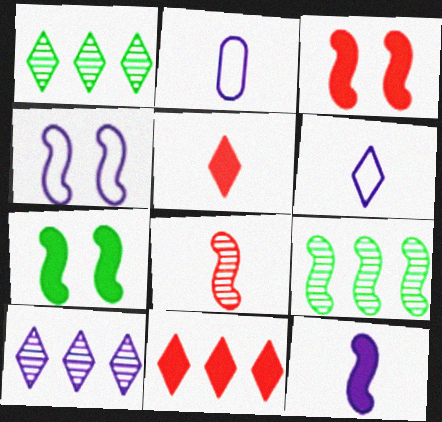[[1, 2, 3]]